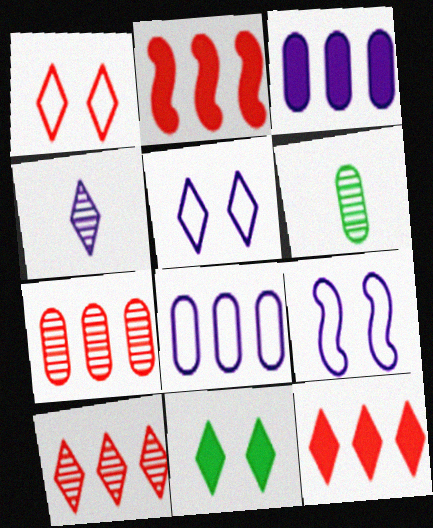[[2, 5, 6], 
[3, 4, 9], 
[6, 9, 12]]